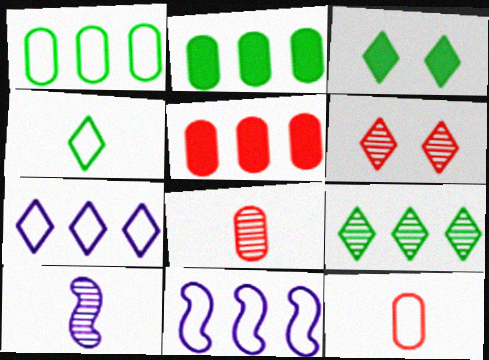[[3, 4, 9], 
[3, 8, 11], 
[5, 9, 11]]